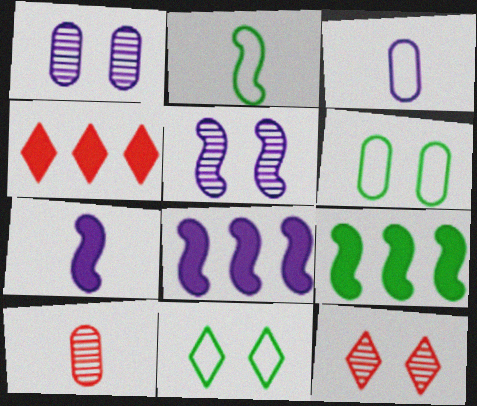[[1, 2, 4], 
[3, 9, 12], 
[8, 10, 11]]